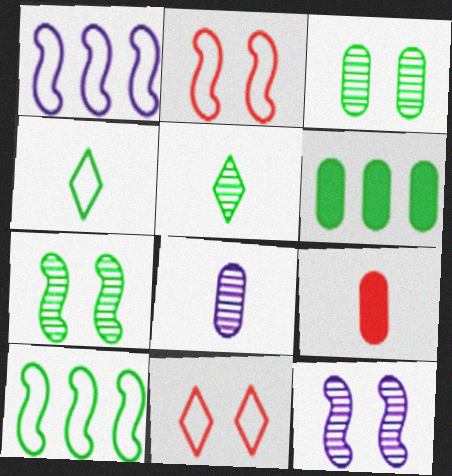[[4, 6, 7]]